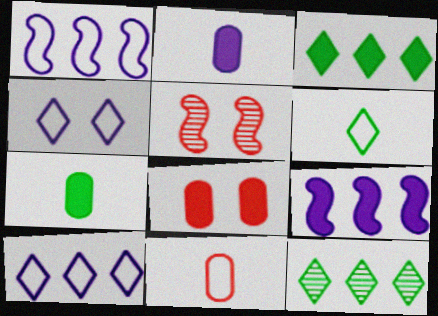[[5, 7, 10]]